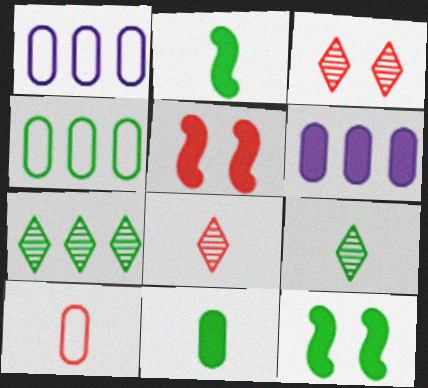[[1, 2, 3], 
[1, 5, 9], 
[1, 8, 12], 
[4, 9, 12]]